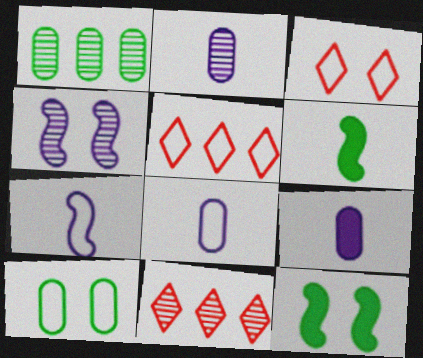[[2, 5, 12], 
[2, 8, 9], 
[5, 7, 10], 
[8, 11, 12]]